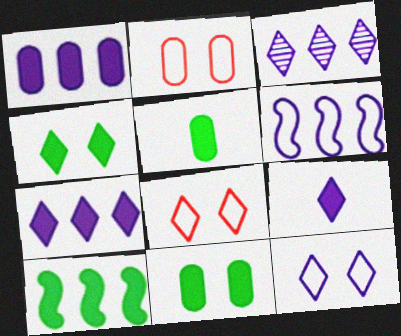[[1, 3, 6], 
[3, 9, 12], 
[4, 5, 10]]